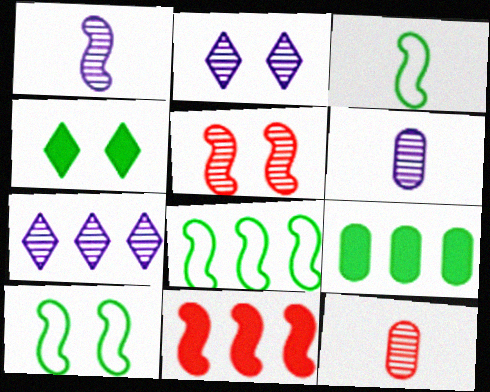[[1, 10, 11], 
[3, 8, 10]]